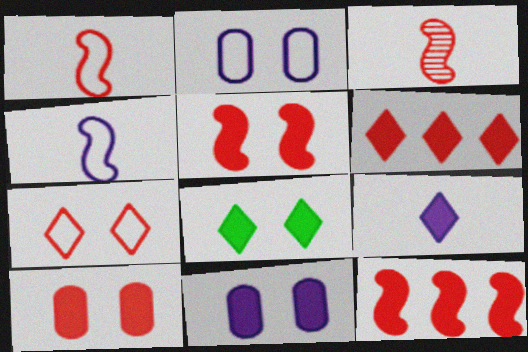[[5, 8, 11], 
[6, 8, 9]]